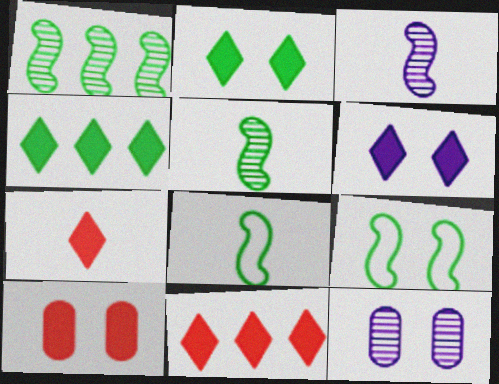[[4, 6, 7], 
[8, 11, 12]]